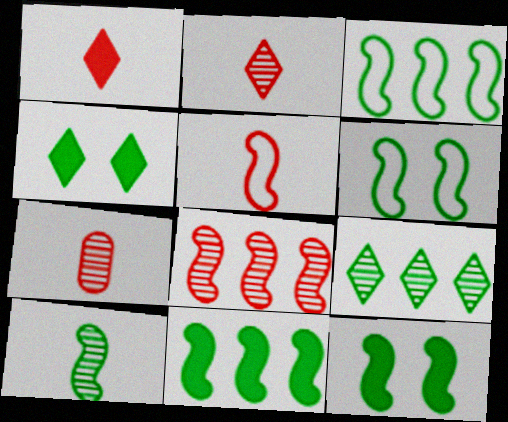[[1, 5, 7], 
[3, 10, 12], 
[6, 10, 11]]